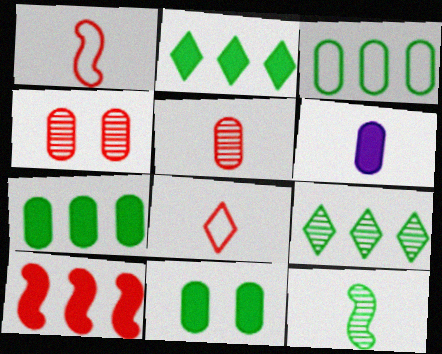[[3, 4, 6], 
[4, 8, 10], 
[6, 8, 12]]